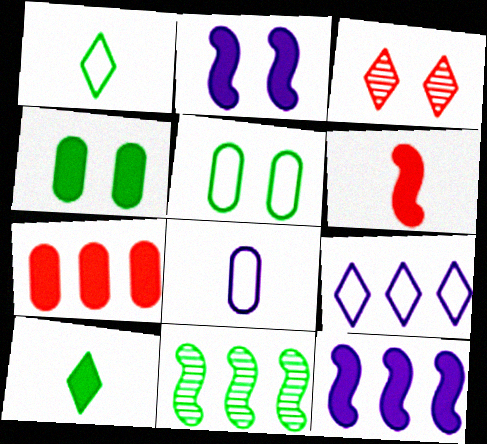[[1, 4, 11], 
[2, 3, 5], 
[2, 7, 10], 
[3, 9, 10], 
[5, 10, 11], 
[7, 9, 11]]